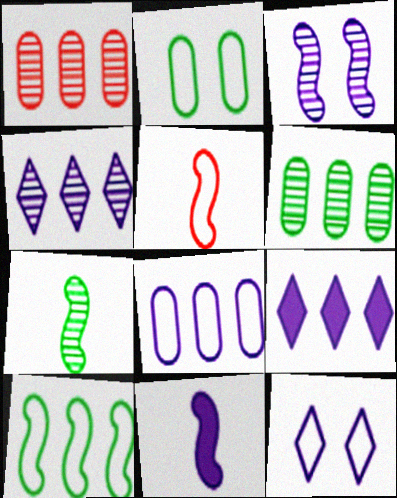[[1, 9, 10], 
[5, 7, 11]]